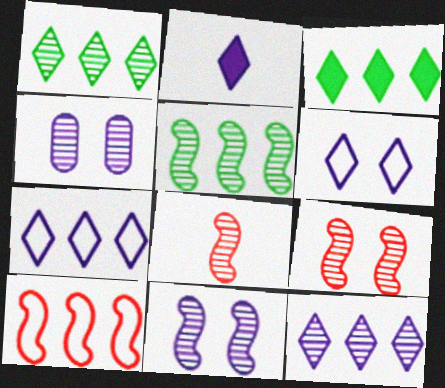[[1, 4, 8], 
[2, 6, 12], 
[5, 8, 11]]